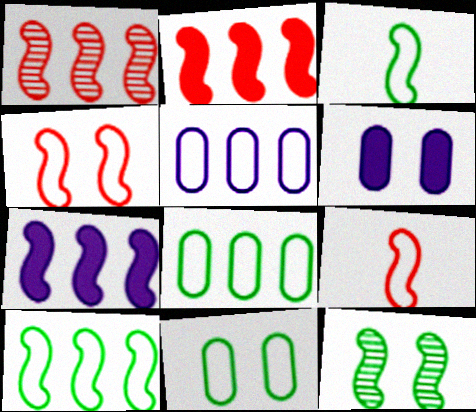[[1, 7, 10], 
[7, 9, 12]]